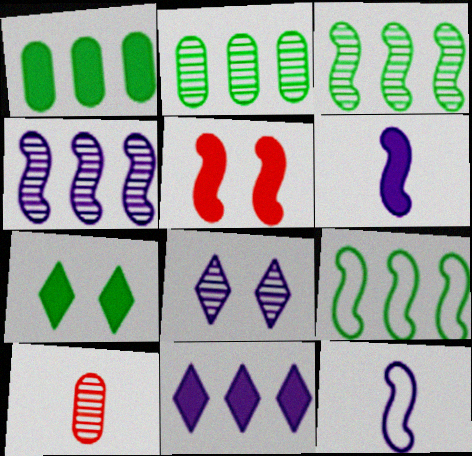[[3, 5, 12], 
[3, 8, 10]]